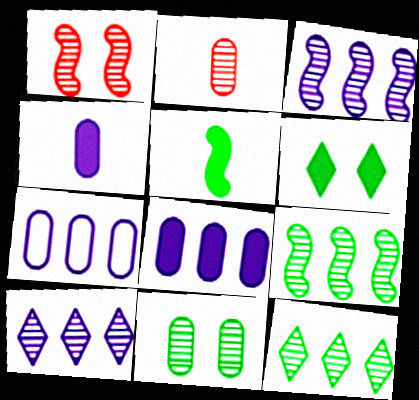[]